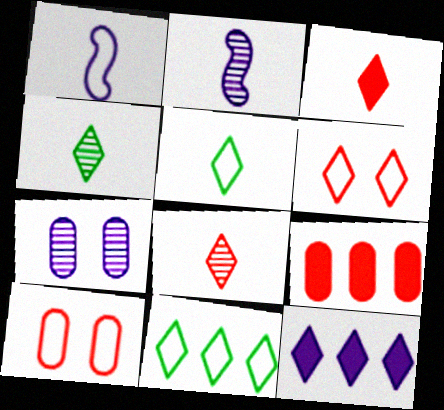[[1, 7, 12], 
[1, 10, 11], 
[4, 6, 12]]